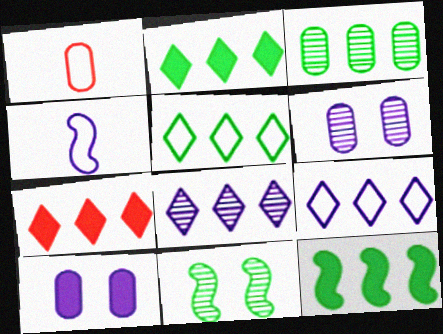[[1, 3, 10], 
[3, 5, 12], 
[4, 8, 10], 
[5, 7, 8]]